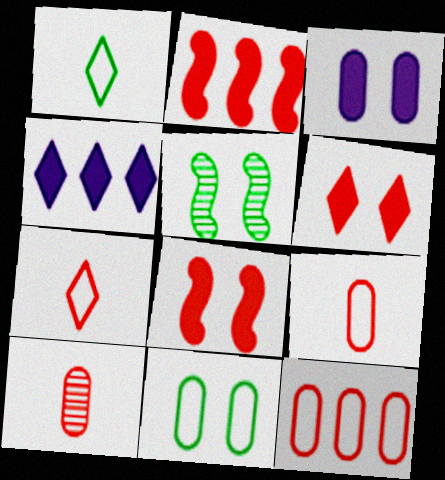[[4, 5, 9]]